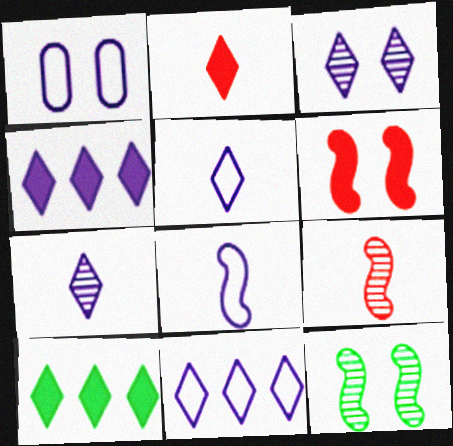[[1, 8, 11], 
[1, 9, 10], 
[3, 4, 5]]